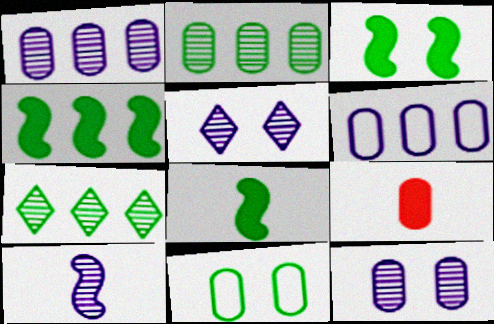[[1, 5, 10], 
[1, 9, 11], 
[3, 4, 8], 
[7, 8, 11]]